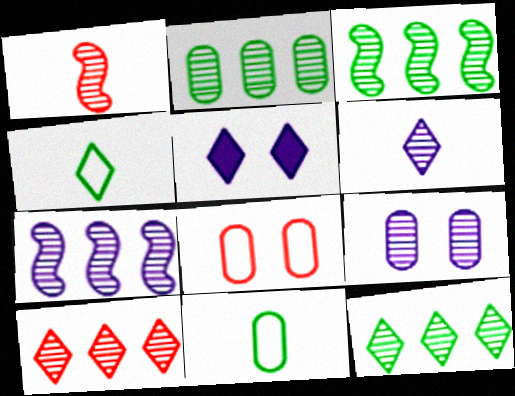[[1, 9, 12], 
[2, 3, 12], 
[2, 7, 10], 
[4, 5, 10], 
[6, 7, 9]]